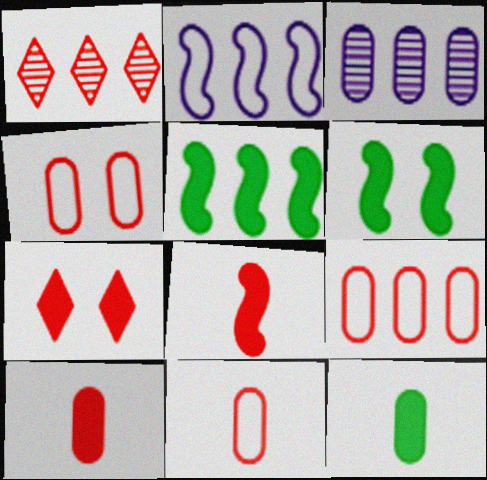[[1, 4, 8], 
[3, 4, 12], 
[4, 9, 11]]